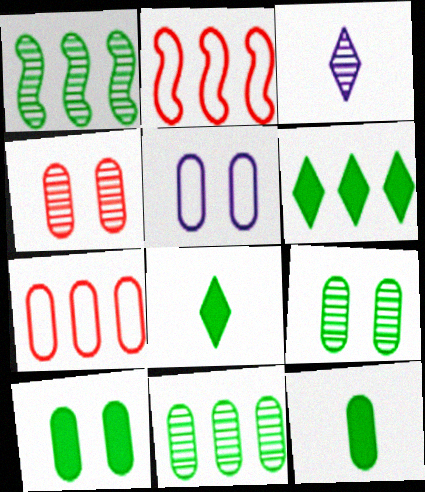[[1, 3, 4], 
[2, 3, 10], 
[4, 5, 10]]